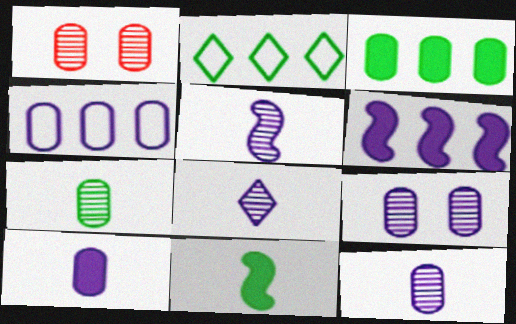[[4, 9, 10], 
[5, 8, 12]]